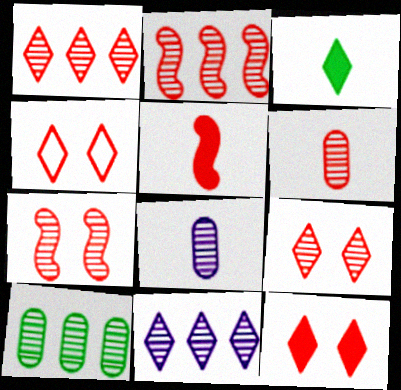[[1, 6, 7], 
[2, 6, 9], 
[2, 10, 11], 
[3, 4, 11], 
[4, 9, 12]]